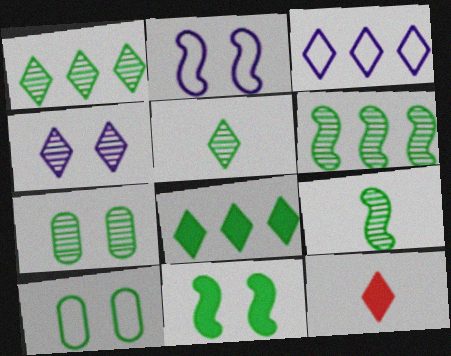[[1, 7, 9], 
[5, 6, 7], 
[8, 9, 10]]